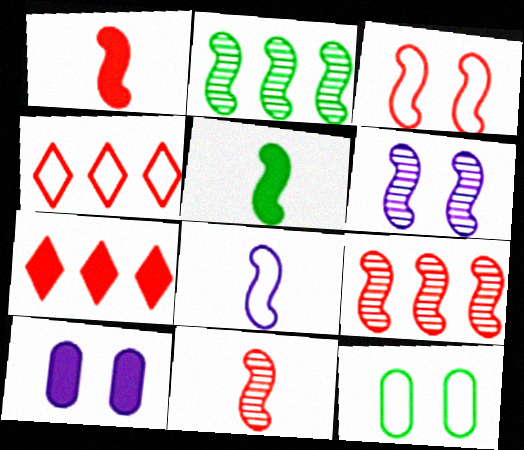[[1, 3, 9], 
[2, 6, 11], 
[4, 8, 12], 
[5, 7, 10], 
[5, 8, 11]]